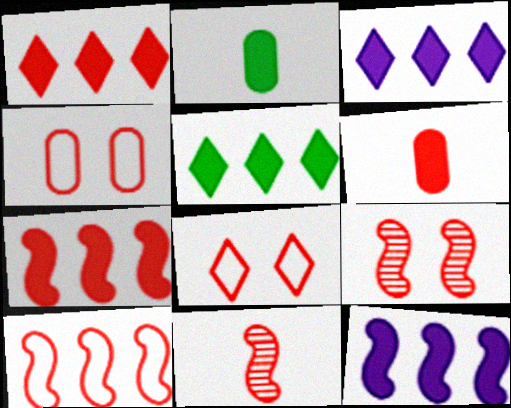[[1, 3, 5], 
[1, 4, 11]]